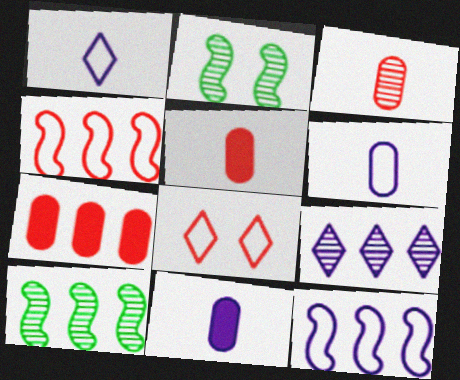[[1, 2, 7], 
[2, 3, 9], 
[8, 10, 11]]